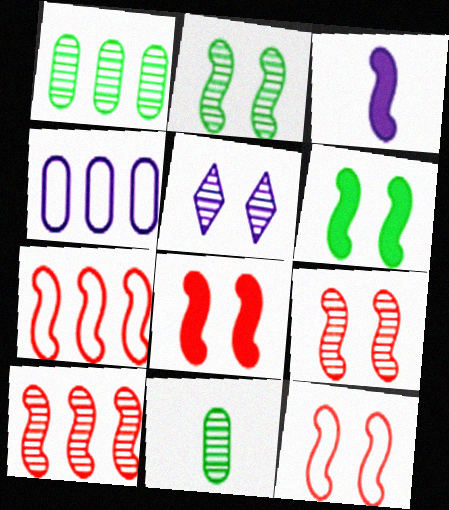[[2, 3, 7], 
[3, 4, 5], 
[5, 10, 11], 
[8, 9, 12]]